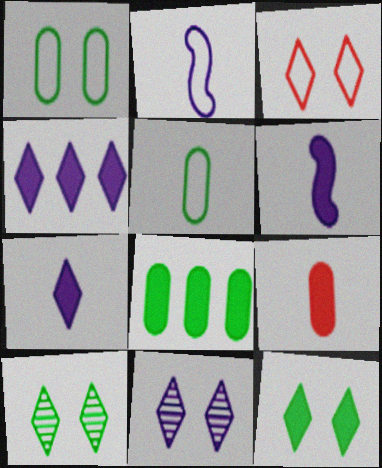[[3, 11, 12]]